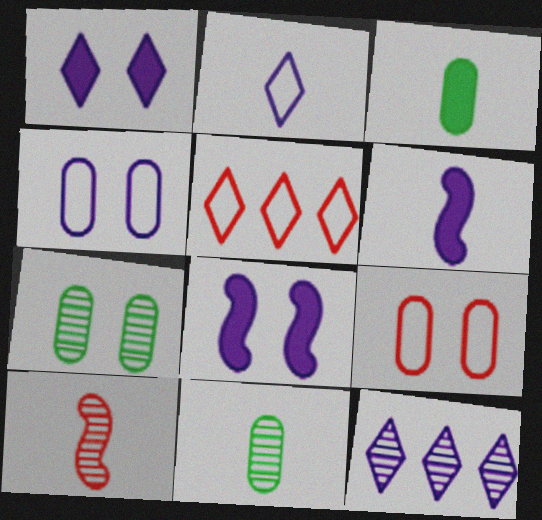[[1, 2, 12], 
[2, 3, 10], 
[4, 6, 12], 
[5, 6, 7], 
[5, 8, 11], 
[7, 10, 12]]